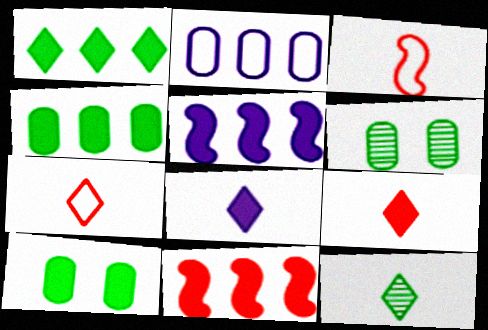[[5, 6, 7], 
[5, 9, 10], 
[7, 8, 12], 
[8, 10, 11]]